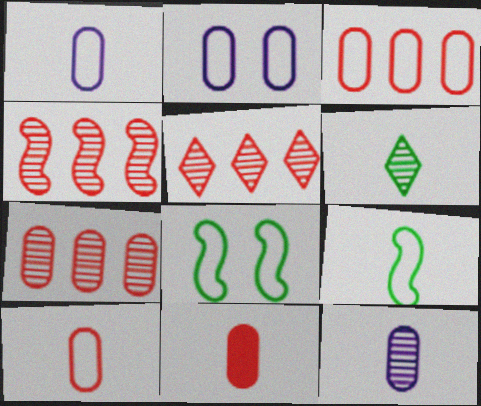[[4, 5, 7]]